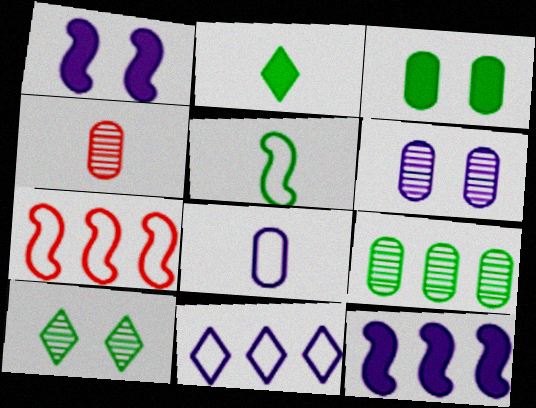[[2, 6, 7], 
[4, 6, 9]]